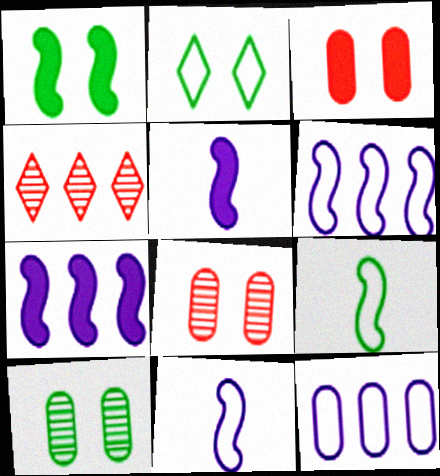[[1, 2, 10]]